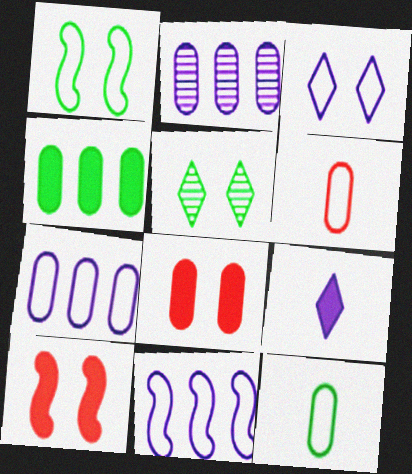[[2, 8, 12], 
[4, 9, 10]]